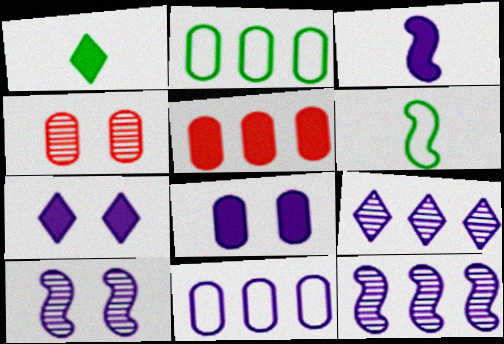[]